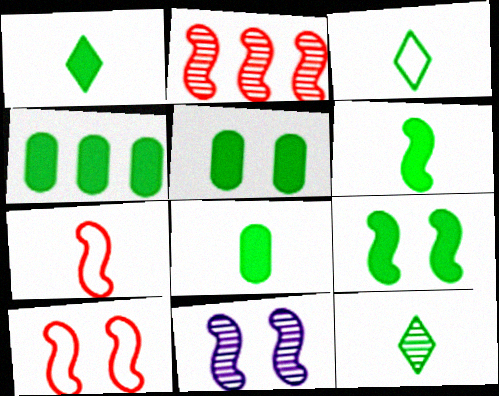[[1, 3, 12], 
[1, 4, 9], 
[1, 6, 8], 
[4, 5, 8], 
[9, 10, 11]]